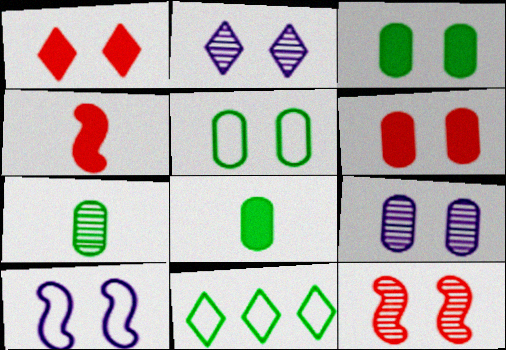[[4, 9, 11], 
[5, 6, 9]]